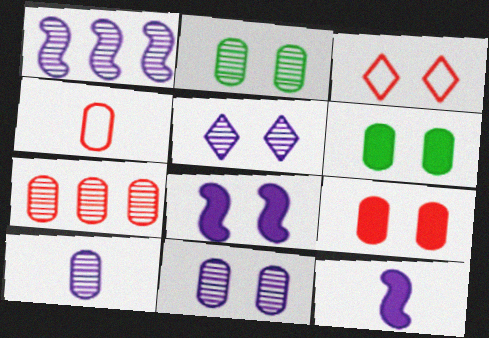[[1, 5, 10], 
[2, 3, 8], 
[2, 7, 10], 
[4, 7, 9]]